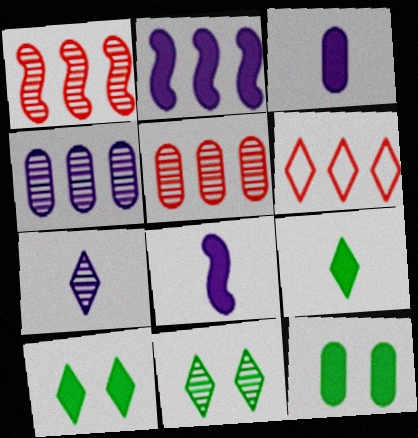[[6, 7, 10]]